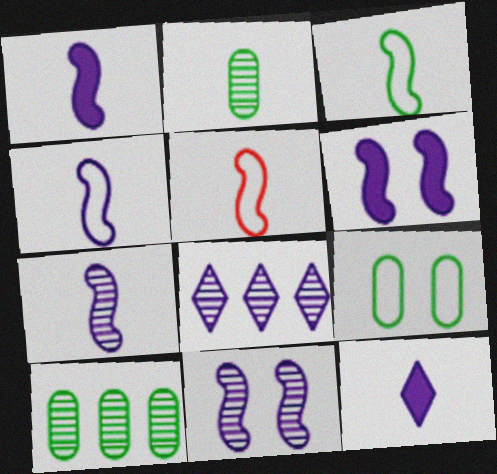[[1, 4, 7], 
[2, 5, 12], 
[3, 4, 5]]